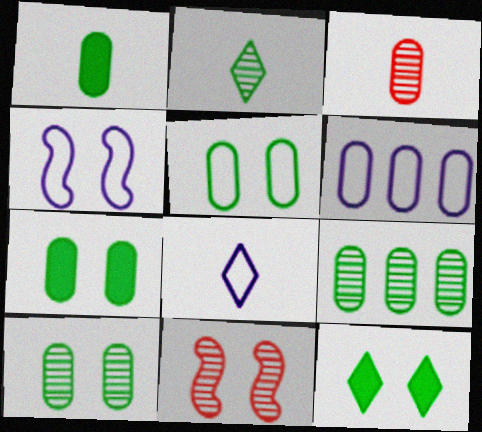[[1, 5, 9], 
[3, 6, 7], 
[4, 6, 8], 
[5, 7, 10]]